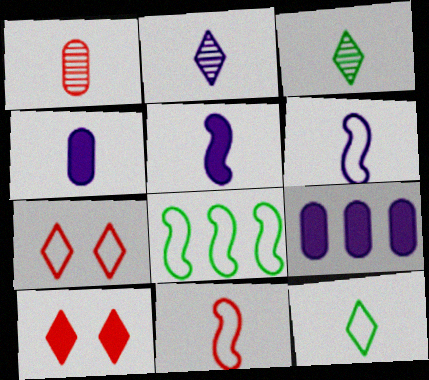[[1, 5, 12], 
[2, 4, 6], 
[3, 4, 11]]